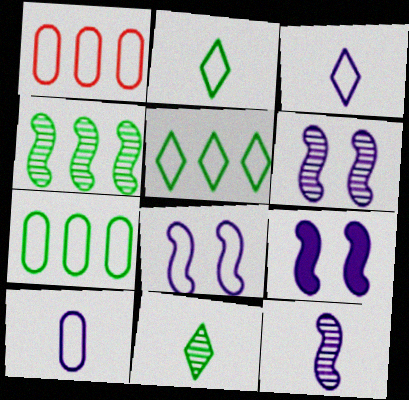[[1, 2, 8], 
[1, 9, 11], 
[6, 8, 9]]